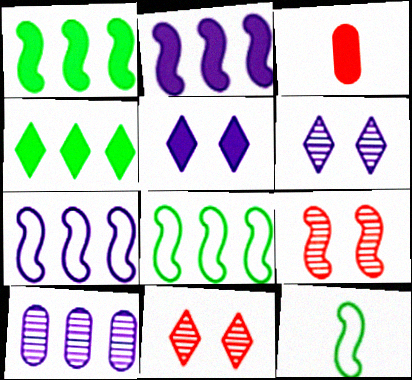[[1, 3, 5], 
[2, 9, 12], 
[3, 6, 8]]